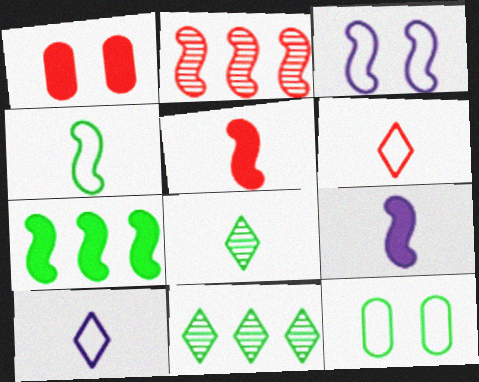[[1, 2, 6], 
[7, 8, 12]]